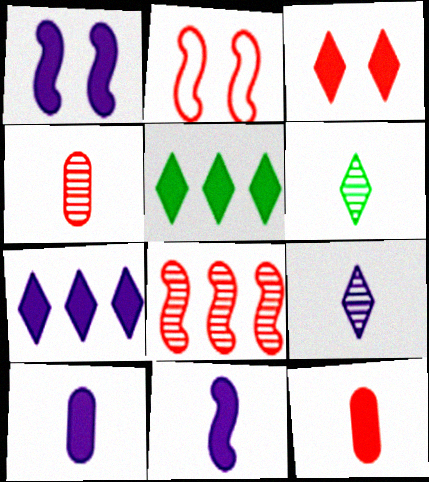[[1, 5, 12], 
[1, 7, 10]]